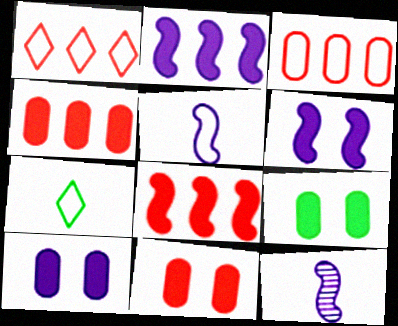[[1, 9, 12], 
[9, 10, 11]]